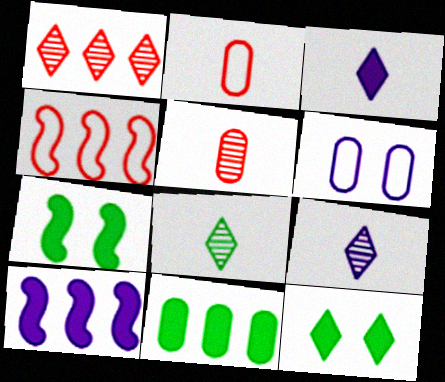[[5, 6, 11], 
[6, 9, 10]]